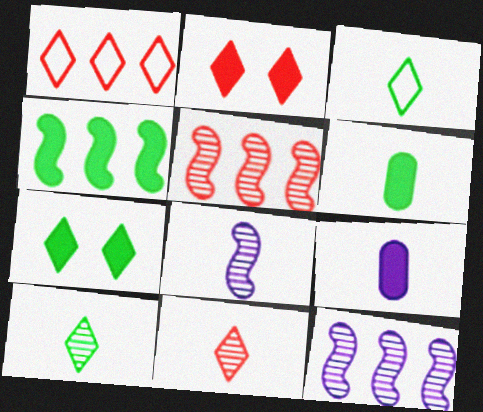[[1, 2, 11], 
[2, 4, 9], 
[4, 6, 7]]